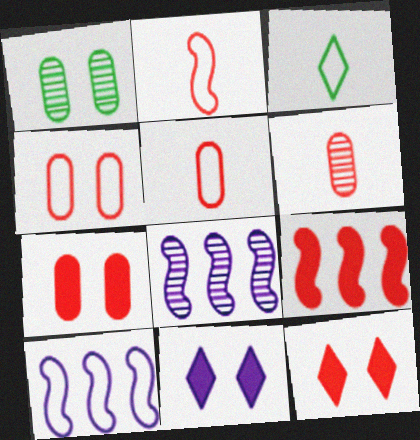[[3, 4, 10], 
[3, 7, 8]]